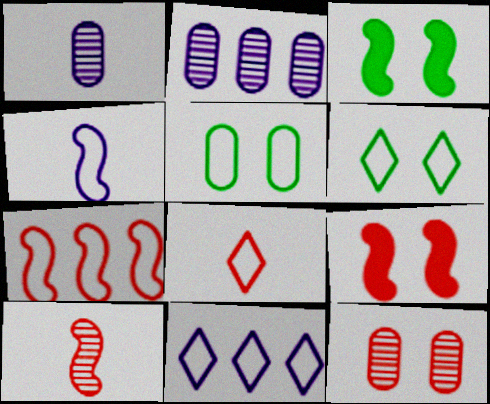[[2, 3, 8], 
[6, 8, 11], 
[7, 9, 10]]